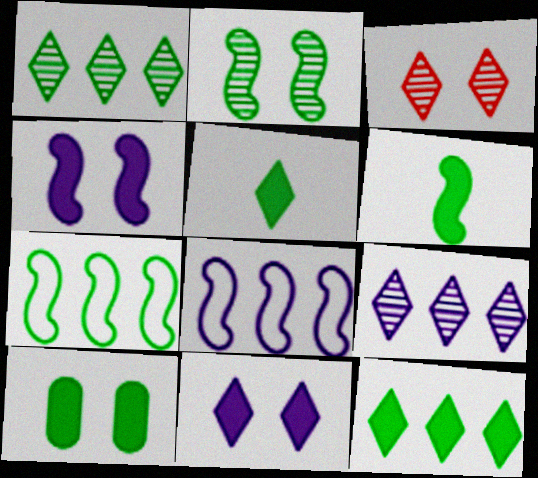[[2, 6, 7], 
[6, 10, 12]]